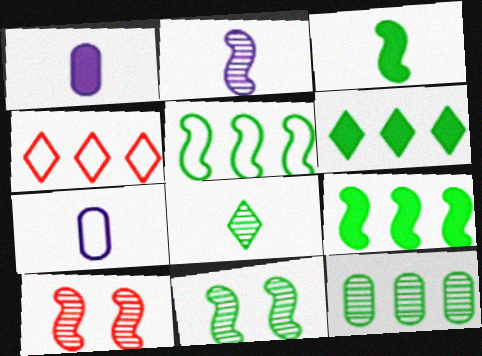[[1, 4, 11], 
[3, 5, 11], 
[5, 6, 12], 
[6, 7, 10], 
[8, 11, 12]]